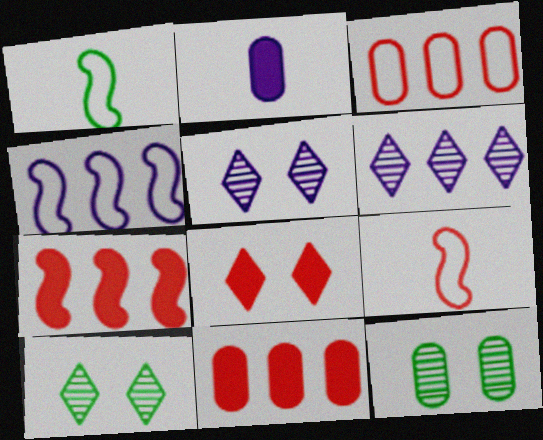[[1, 5, 11], 
[2, 3, 12], 
[2, 4, 5]]